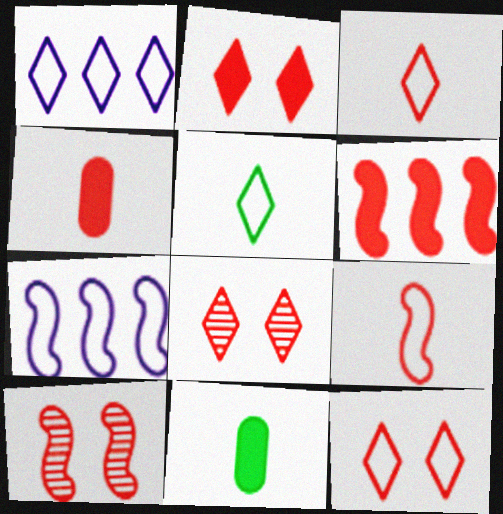[[1, 5, 12], 
[1, 10, 11], 
[2, 4, 6], 
[2, 8, 12], 
[6, 9, 10], 
[7, 8, 11]]